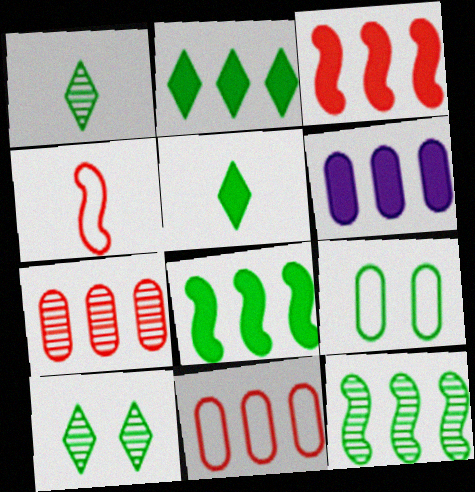[[1, 8, 9], 
[2, 3, 6], 
[4, 6, 10], 
[5, 9, 12]]